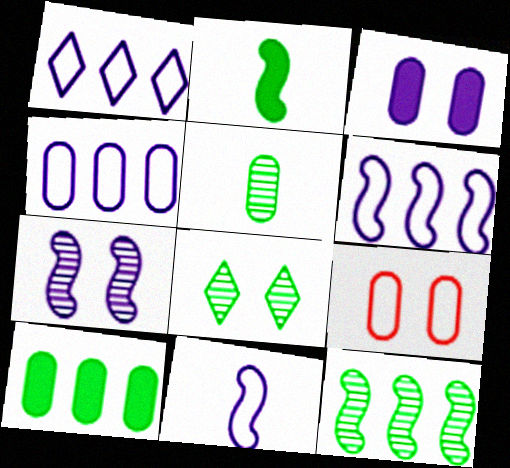[[1, 4, 6], 
[5, 8, 12]]